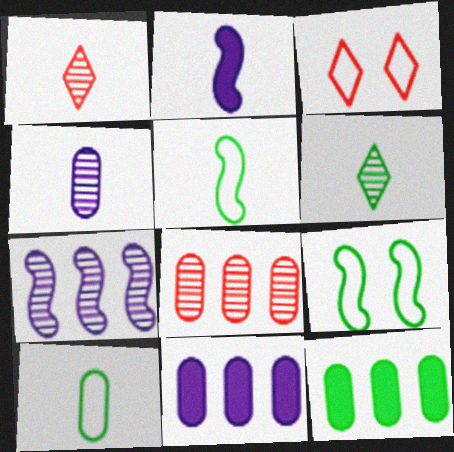[[1, 2, 10], 
[1, 9, 11], 
[6, 9, 12]]